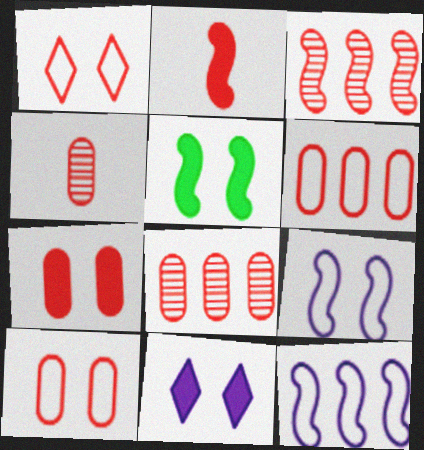[[1, 2, 8], 
[4, 6, 7], 
[5, 7, 11]]